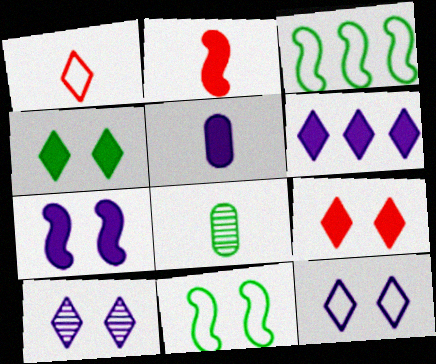[[3, 4, 8], 
[5, 6, 7]]